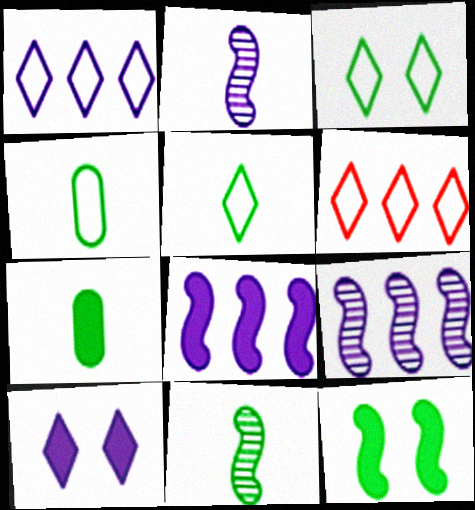[[5, 7, 11]]